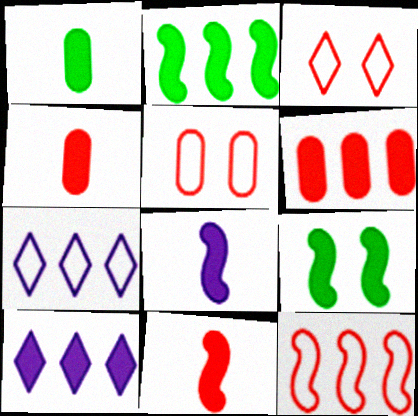[[2, 6, 10], 
[4, 9, 10]]